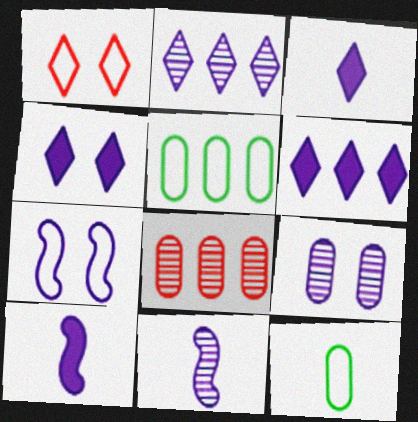[[2, 9, 11], 
[3, 4, 6], 
[4, 7, 9]]